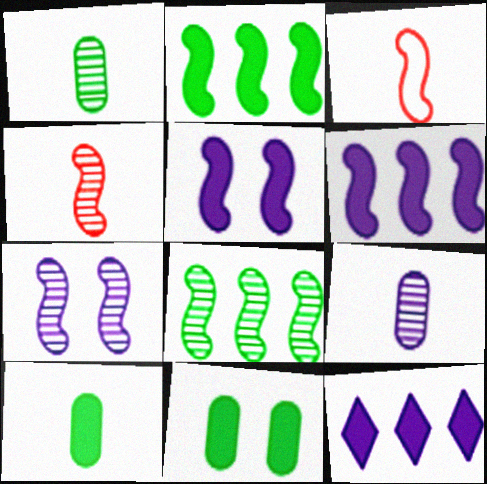[[2, 3, 7], 
[3, 5, 8], 
[4, 7, 8]]